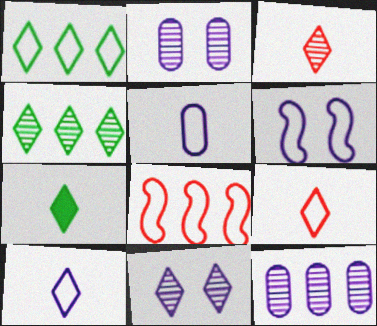[[2, 7, 8], 
[3, 4, 11], 
[3, 7, 10]]